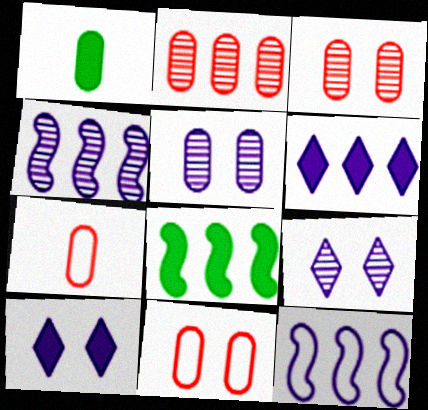[[7, 8, 9]]